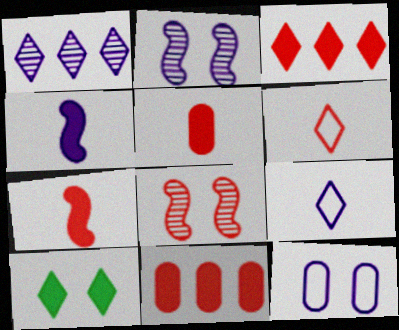[[1, 4, 12], 
[1, 6, 10], 
[4, 10, 11], 
[6, 8, 11], 
[8, 10, 12]]